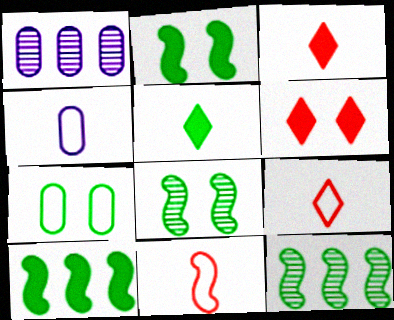[[1, 2, 9], 
[4, 6, 12], 
[5, 7, 12]]